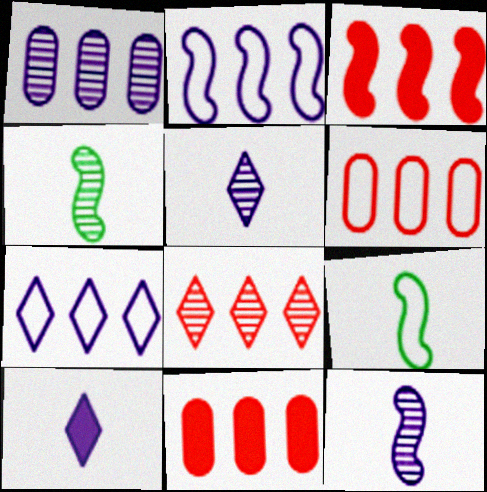[[3, 6, 8]]